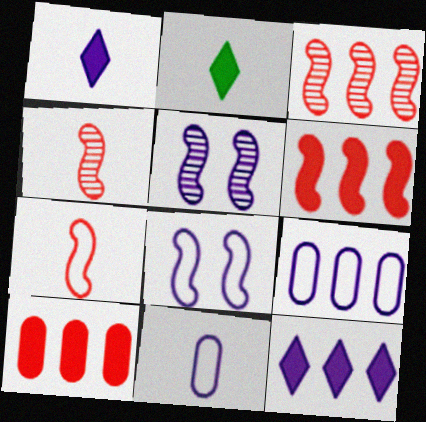[[1, 5, 9], 
[2, 4, 11], 
[5, 11, 12]]